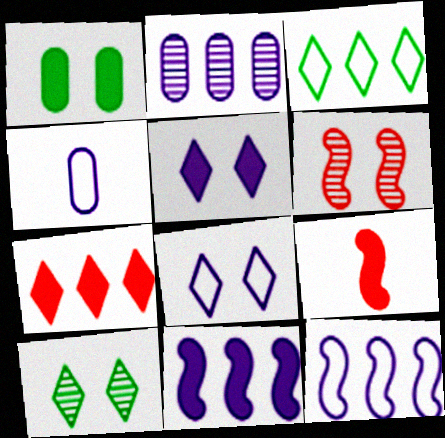[[1, 6, 8], 
[4, 8, 12]]